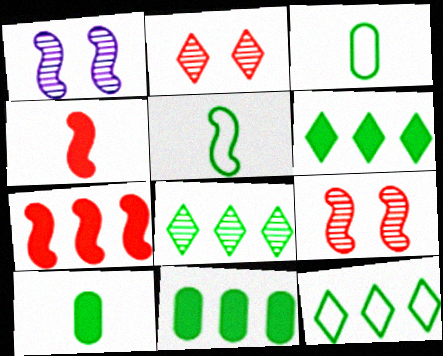[[1, 5, 7], 
[6, 8, 12]]